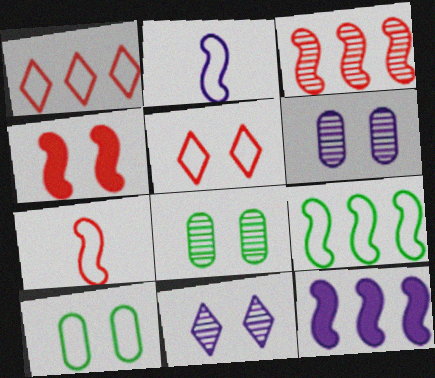[[1, 2, 10], 
[3, 4, 7], 
[3, 9, 12], 
[4, 10, 11]]